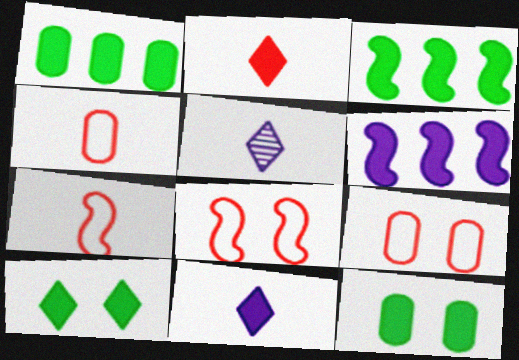[[1, 5, 8], 
[2, 6, 12], 
[3, 5, 9]]